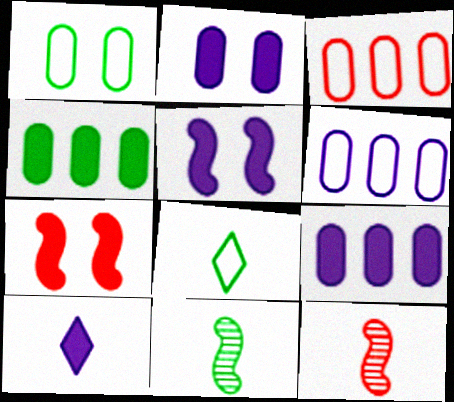[[4, 7, 10], 
[5, 9, 10]]